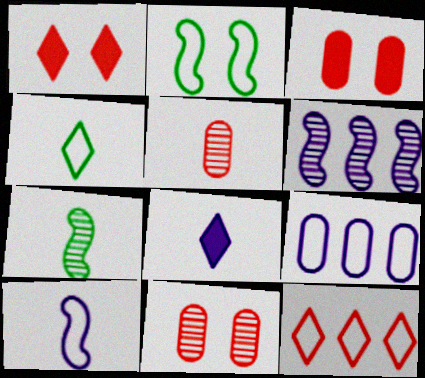[[1, 7, 9], 
[3, 4, 6]]